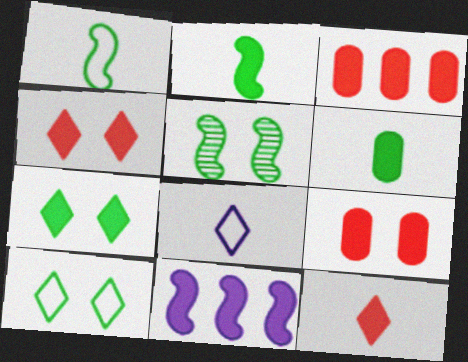[[3, 5, 8], 
[4, 6, 11]]